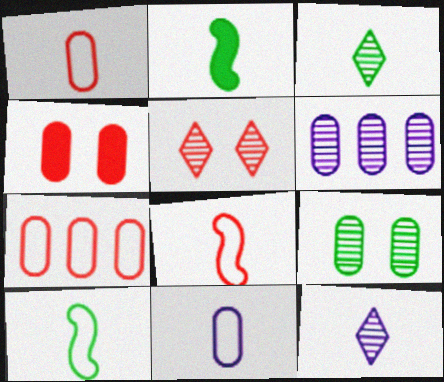[[1, 2, 12]]